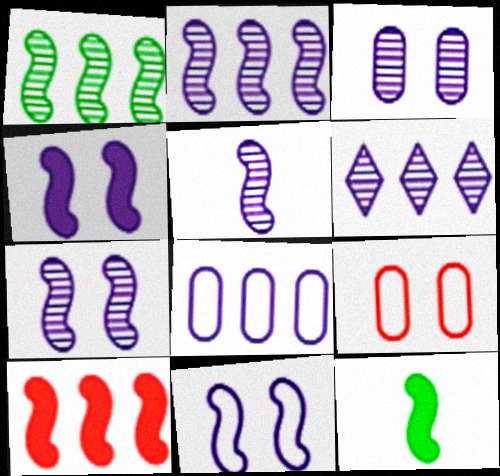[[2, 5, 7], 
[3, 5, 6], 
[4, 7, 11], 
[4, 10, 12], 
[6, 9, 12]]